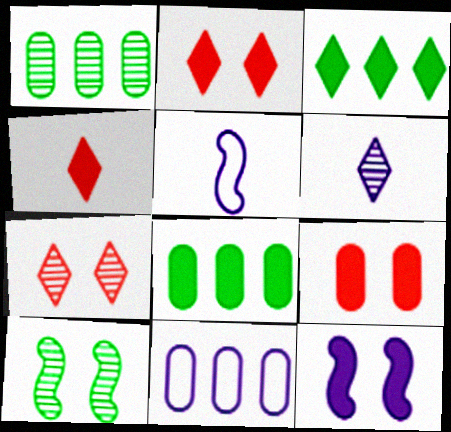[[1, 2, 5], 
[4, 8, 12], 
[4, 10, 11], 
[5, 7, 8], 
[6, 11, 12]]